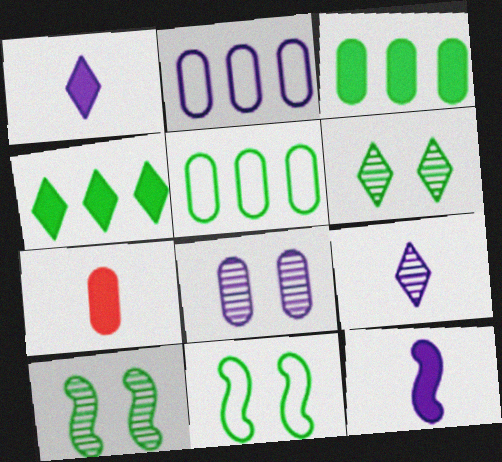[[5, 7, 8]]